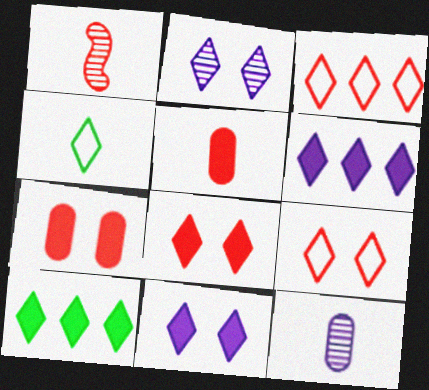[[1, 3, 7]]